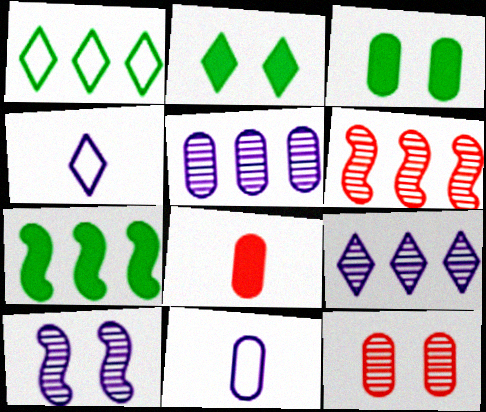[[1, 8, 10], 
[2, 6, 11], 
[3, 4, 6], 
[4, 7, 12]]